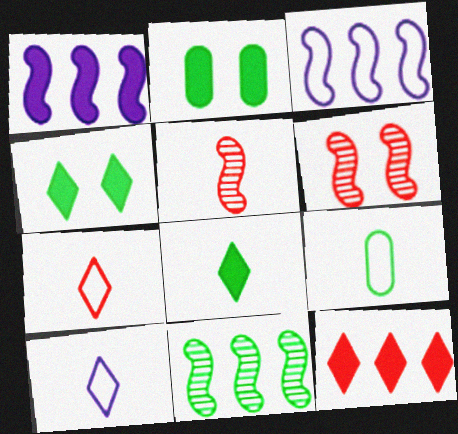[[4, 9, 11]]